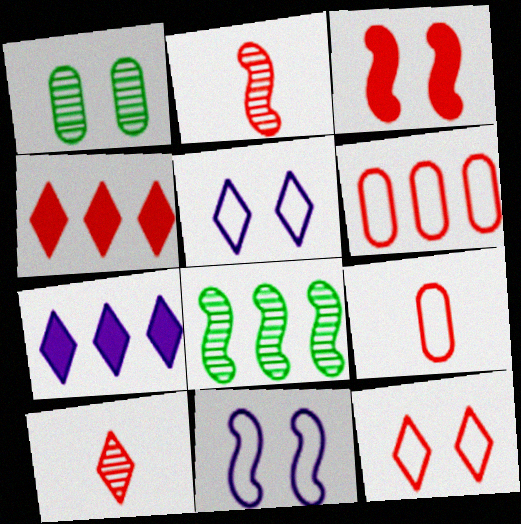[[1, 3, 5], 
[3, 6, 10], 
[4, 10, 12], 
[6, 7, 8]]